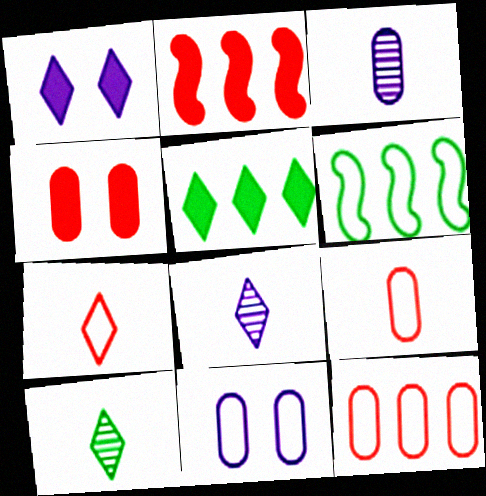[[2, 10, 11], 
[4, 6, 8], 
[6, 7, 11]]